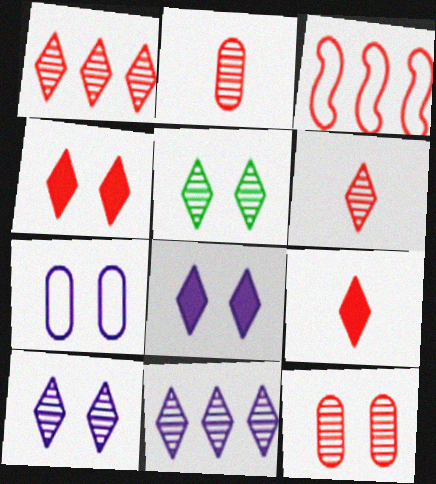[[2, 3, 4], 
[3, 9, 12], 
[5, 6, 11]]